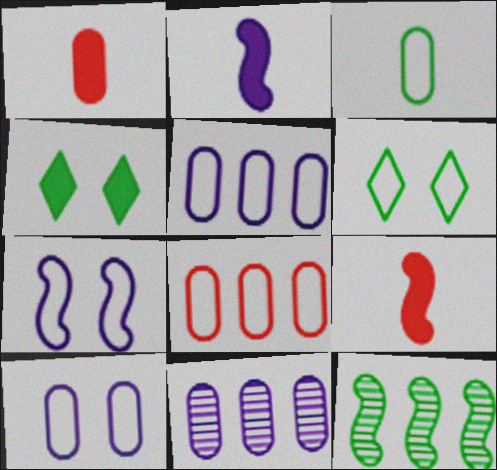[[3, 4, 12], 
[3, 8, 10], 
[6, 9, 11], 
[7, 9, 12]]